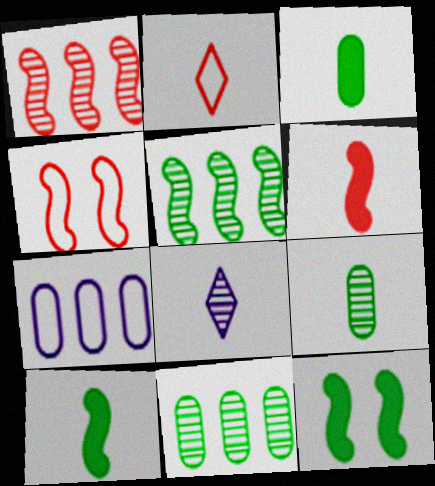[[1, 4, 6]]